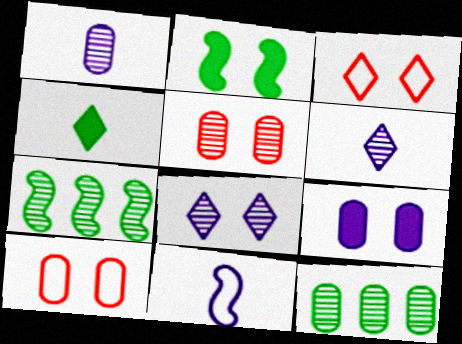[[1, 5, 12], 
[2, 8, 10], 
[5, 6, 7]]